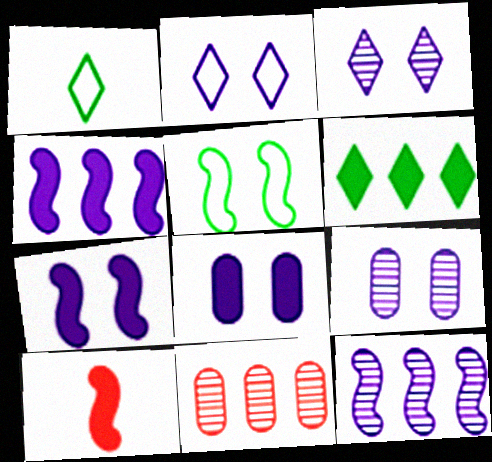[[1, 7, 11], 
[2, 7, 9], 
[5, 10, 12], 
[6, 8, 10]]